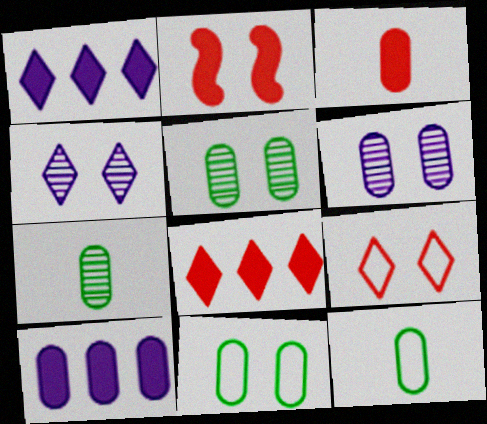[[2, 3, 8], 
[2, 4, 11]]